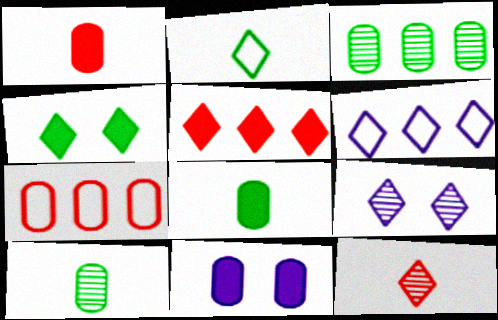[[2, 5, 9], 
[4, 6, 12], 
[7, 10, 11]]